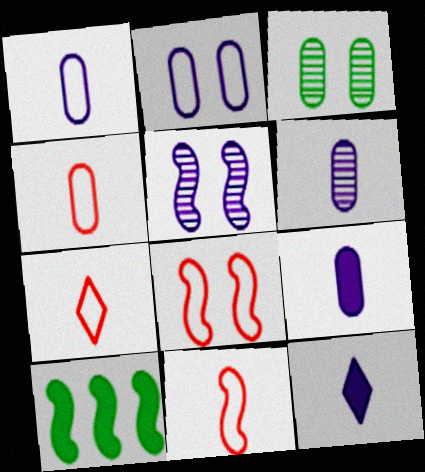[[1, 6, 9], 
[4, 7, 11], 
[5, 10, 11]]